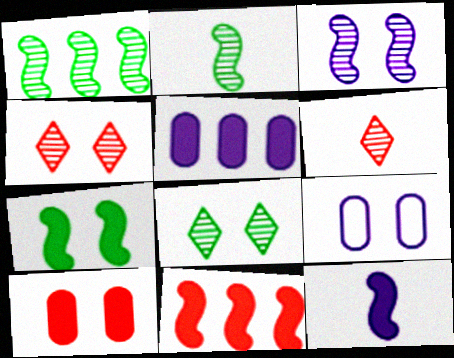[[4, 7, 9], 
[7, 11, 12]]